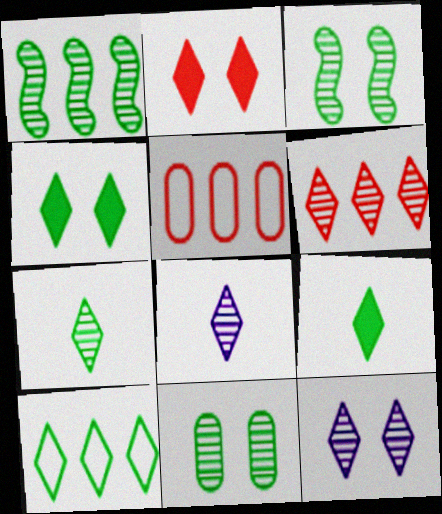[[1, 7, 11], 
[2, 8, 10], 
[4, 7, 10], 
[6, 7, 12]]